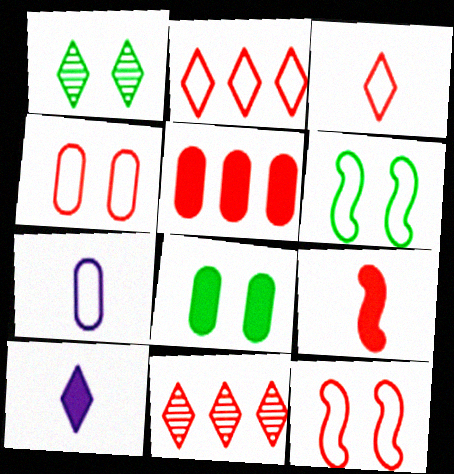[[1, 2, 10], 
[1, 6, 8], 
[2, 6, 7], 
[4, 9, 11]]